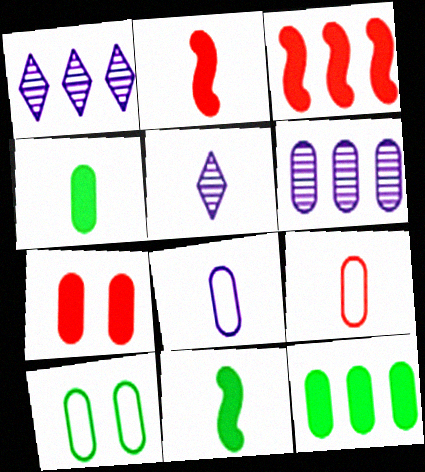[[1, 2, 10], 
[3, 5, 10], 
[5, 9, 11]]